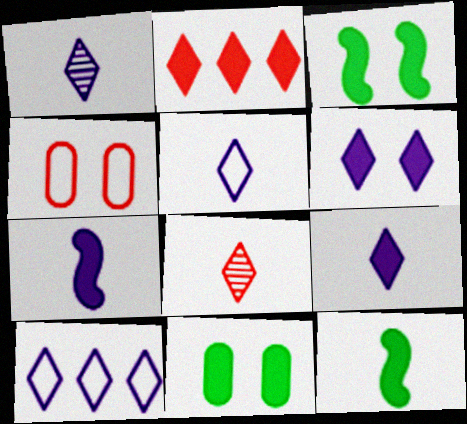[[1, 5, 9], 
[1, 6, 10], 
[2, 7, 11]]